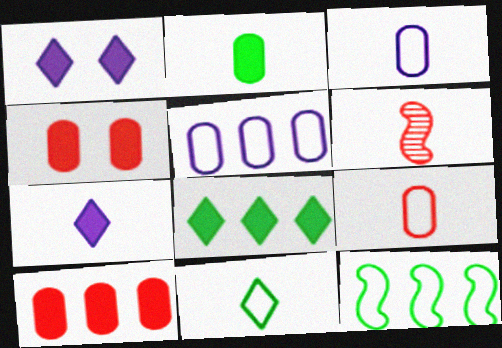[]